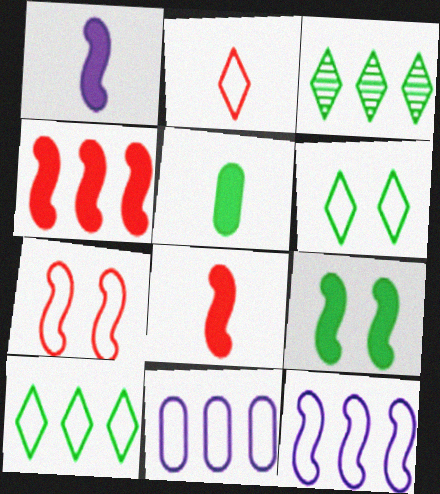[[1, 4, 9], 
[3, 4, 11]]